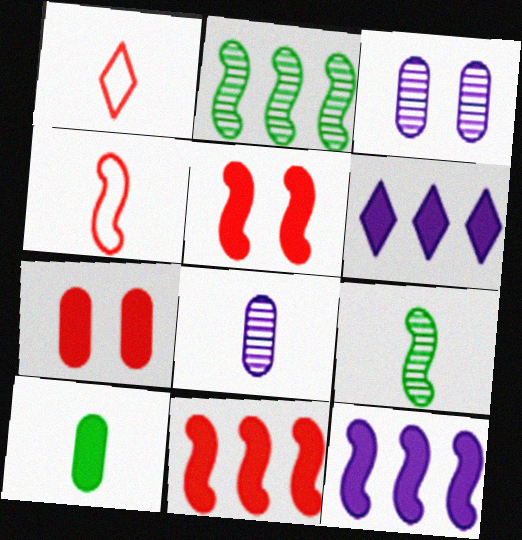[[5, 6, 10]]